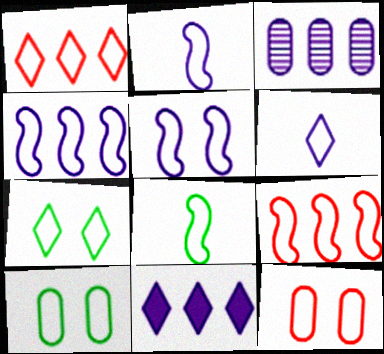[[1, 2, 10], 
[1, 6, 7], 
[2, 4, 5], 
[3, 4, 11], 
[5, 7, 12], 
[5, 8, 9], 
[6, 9, 10]]